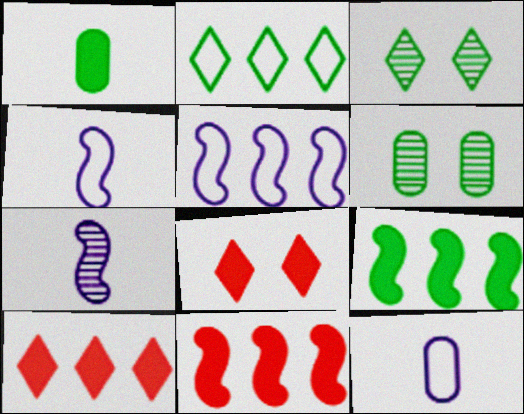[[3, 11, 12], 
[4, 6, 10]]